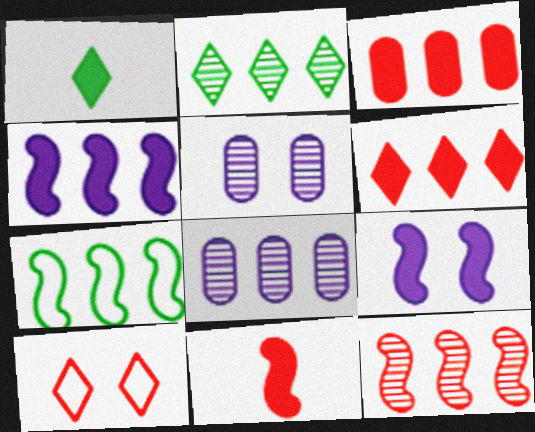[[1, 3, 9], 
[2, 8, 12], 
[4, 7, 12], 
[6, 7, 8]]